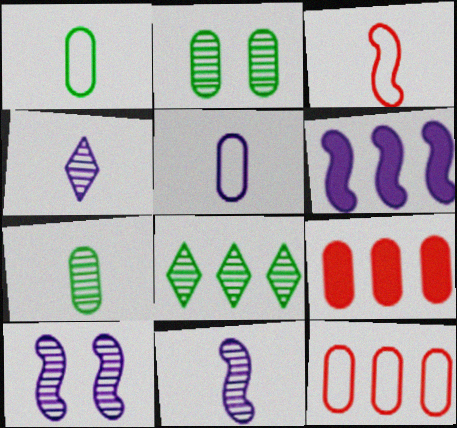[[2, 5, 9], 
[6, 8, 12]]